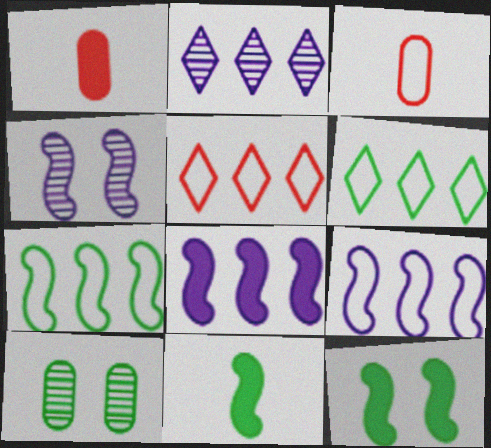[[1, 4, 6], 
[2, 3, 12], 
[6, 10, 11]]